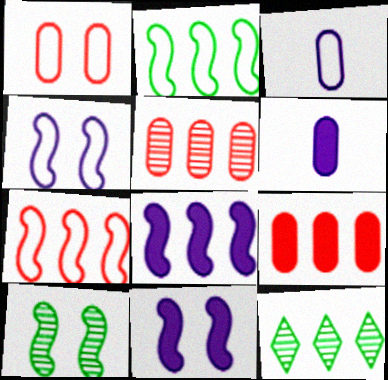[]